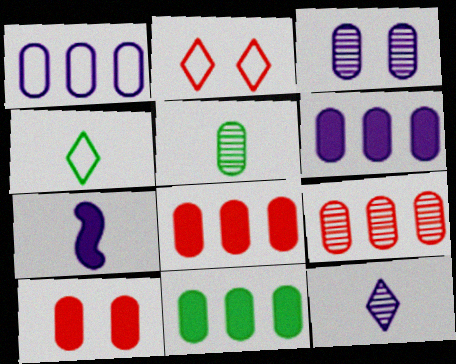[[1, 5, 10], 
[1, 9, 11], 
[3, 5, 9], 
[6, 8, 11]]